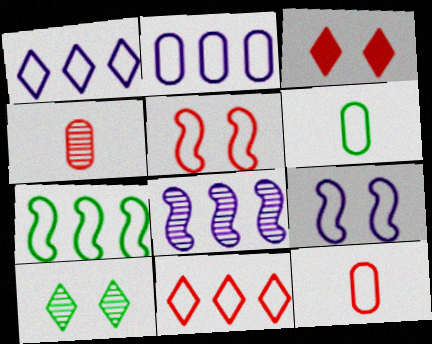[[1, 5, 6], 
[2, 7, 11], 
[3, 6, 8], 
[4, 8, 10], 
[5, 11, 12], 
[6, 9, 11]]